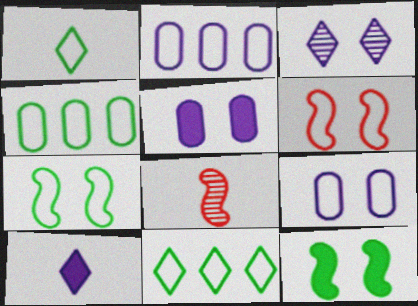[[1, 2, 6], 
[1, 4, 7], 
[5, 8, 11]]